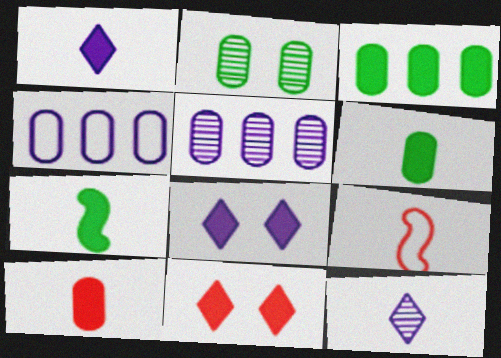[[1, 7, 10], 
[2, 4, 10], 
[6, 9, 12]]